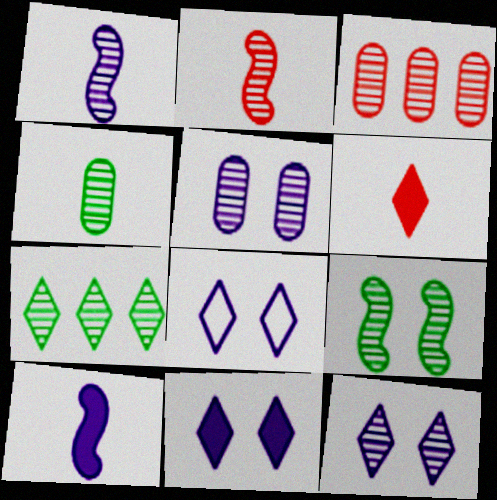[[2, 5, 7], 
[3, 4, 5], 
[4, 7, 9], 
[6, 7, 8], 
[8, 11, 12]]